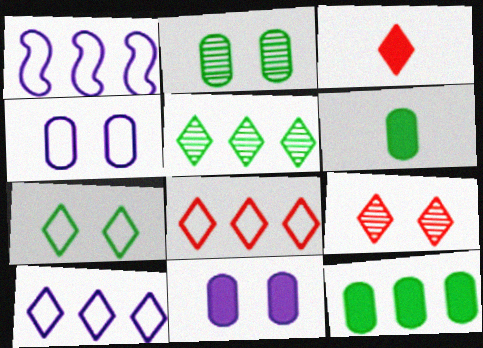[[1, 2, 3], 
[1, 6, 9], 
[3, 8, 9]]